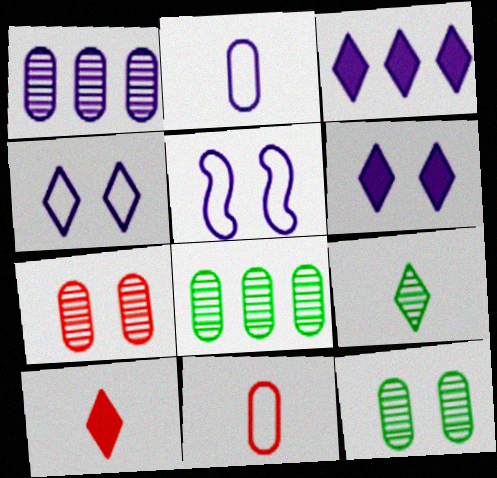[[5, 8, 10]]